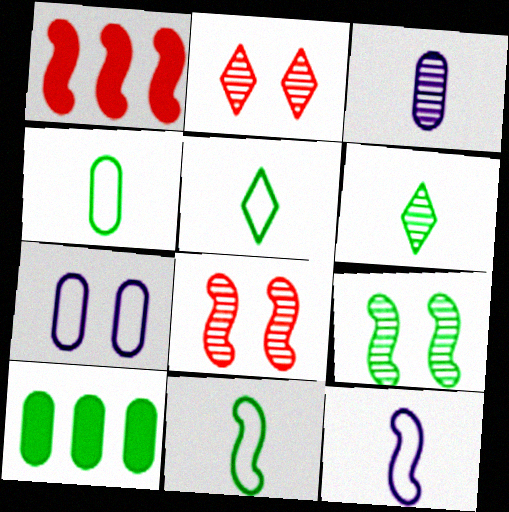[[1, 6, 7], 
[1, 9, 12], 
[2, 10, 12], 
[4, 5, 11], 
[5, 9, 10]]